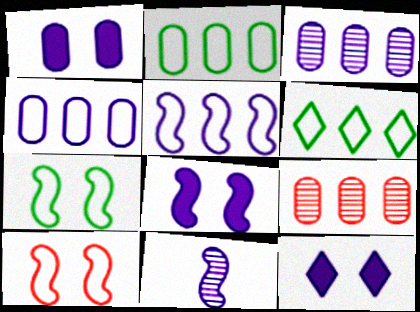[[1, 8, 12], 
[4, 11, 12], 
[5, 8, 11]]